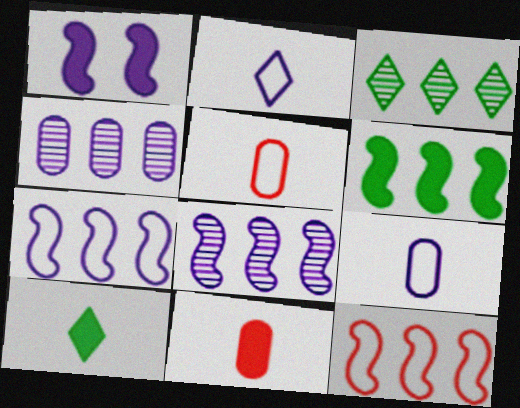[[1, 2, 4], 
[1, 3, 5], 
[6, 8, 12]]